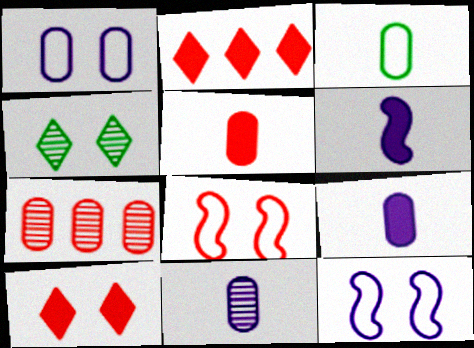[[3, 5, 11]]